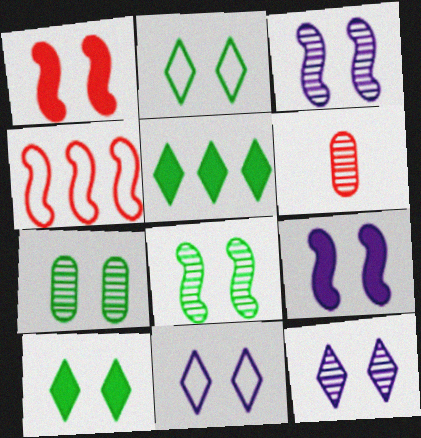[[1, 7, 11]]